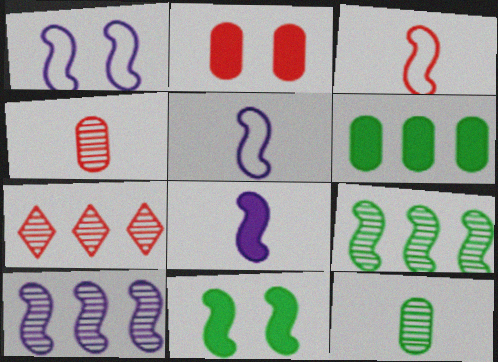[[1, 8, 10], 
[2, 3, 7], 
[3, 10, 11]]